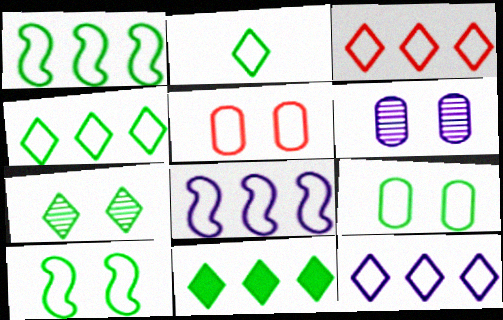[[1, 2, 9], 
[2, 5, 8], 
[2, 7, 11], 
[3, 4, 12]]